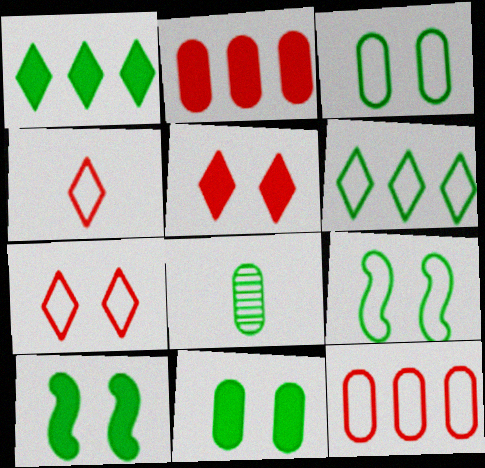[[1, 8, 9], 
[6, 8, 10]]